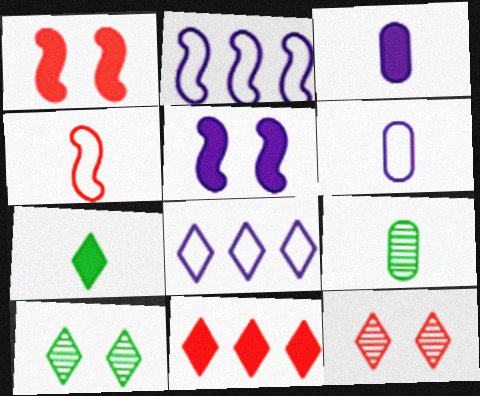[[1, 8, 9], 
[7, 8, 12]]